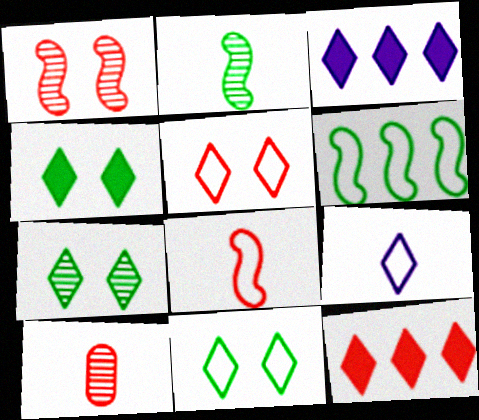[[4, 7, 11], 
[7, 9, 12]]